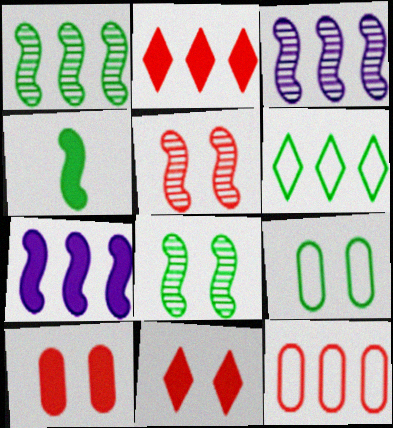[]